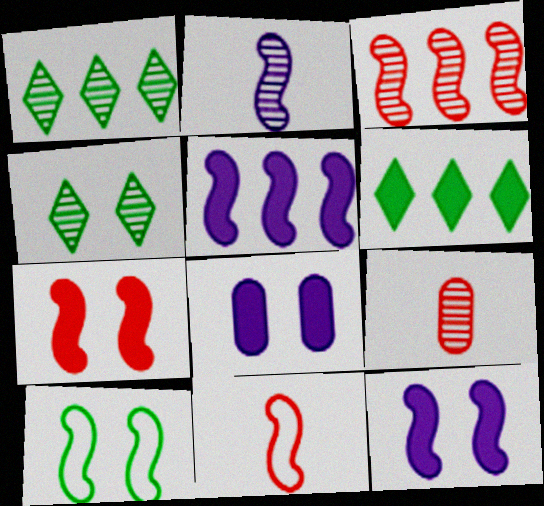[[1, 8, 11], 
[3, 7, 11]]